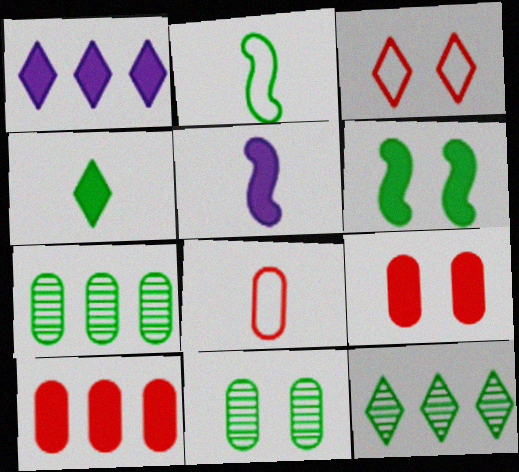[[3, 5, 7]]